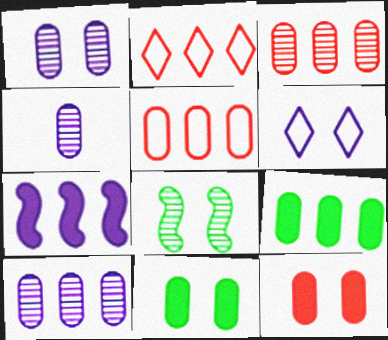[[1, 4, 10], 
[4, 5, 11], 
[4, 6, 7], 
[5, 9, 10], 
[6, 8, 12]]